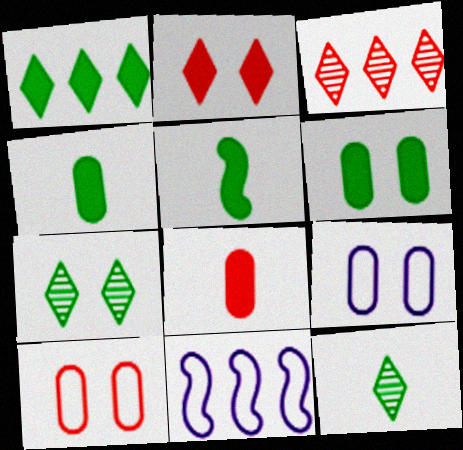[[1, 5, 6], 
[3, 5, 9], 
[7, 8, 11]]